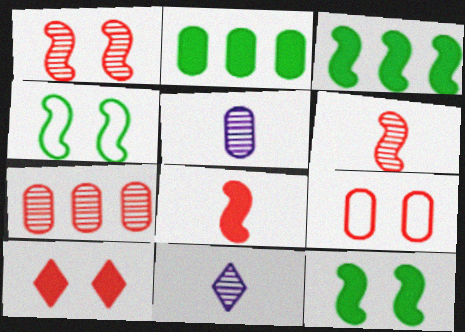[[1, 9, 10], 
[2, 5, 9], 
[3, 9, 11]]